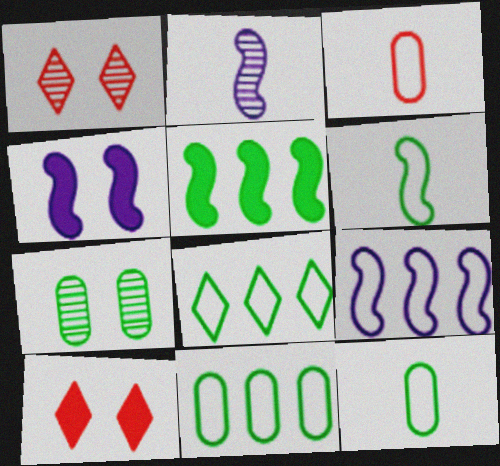[[2, 4, 9], 
[2, 10, 11]]